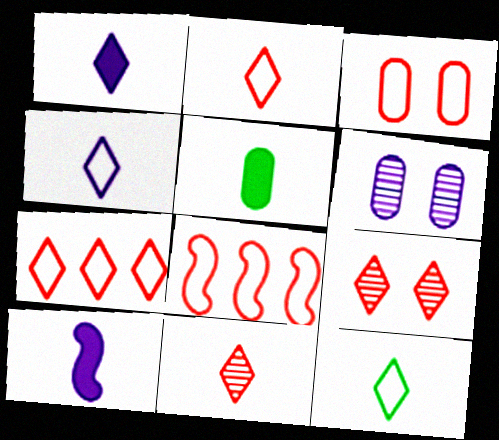[[1, 11, 12], 
[2, 3, 8], 
[2, 4, 12]]